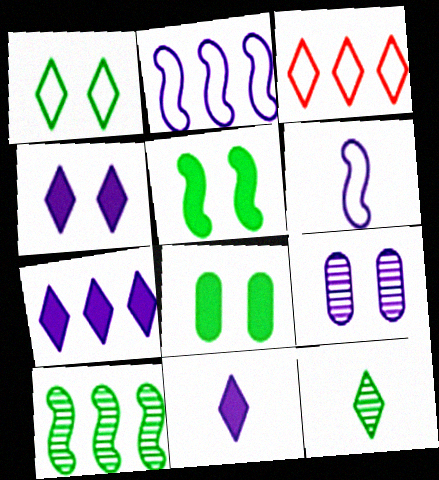[[2, 9, 11], 
[3, 4, 12], 
[4, 7, 11], 
[6, 7, 9]]